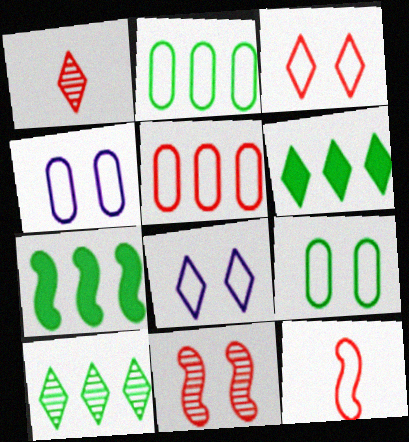[[1, 4, 7], 
[1, 6, 8], 
[2, 7, 10], 
[2, 8, 12], 
[3, 5, 12]]